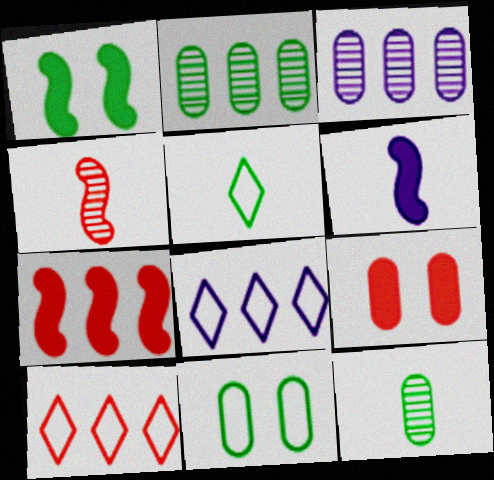[[1, 2, 5], 
[1, 6, 7], 
[2, 7, 8], 
[4, 9, 10]]